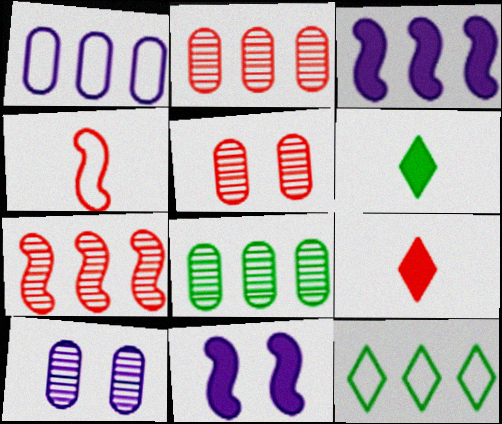[[2, 3, 12]]